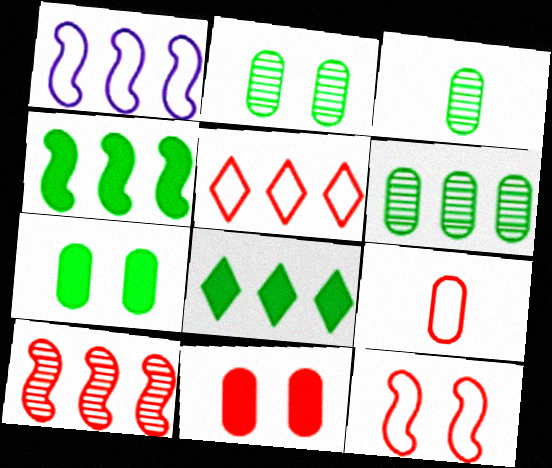[[1, 4, 10], 
[2, 3, 6], 
[5, 9, 12]]